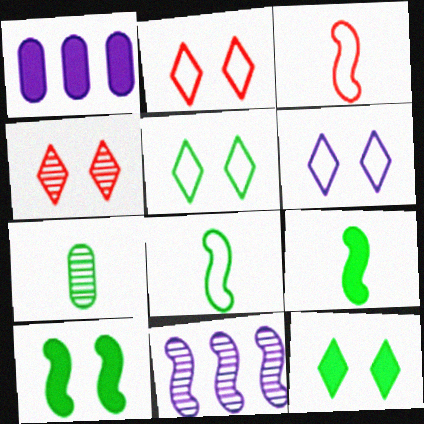[[1, 4, 8], 
[2, 5, 6], 
[3, 10, 11], 
[4, 6, 12], 
[4, 7, 11]]